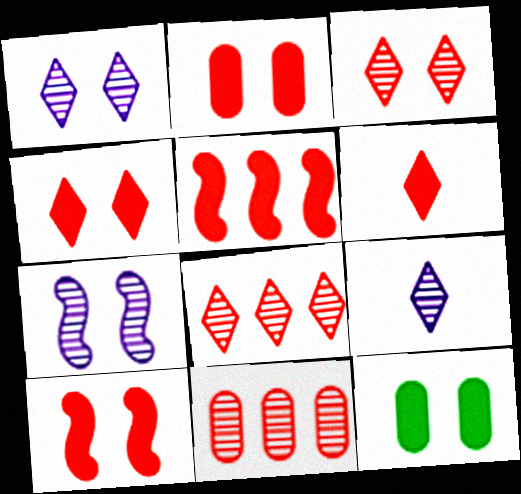[[2, 4, 10], 
[2, 5, 6]]